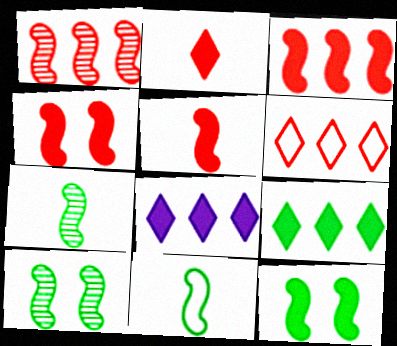[[3, 4, 5]]